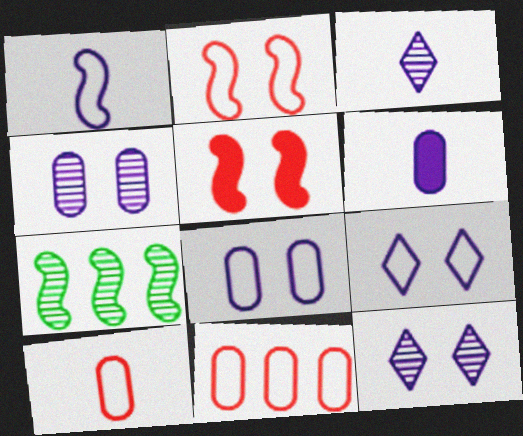[[1, 3, 6], 
[1, 5, 7]]